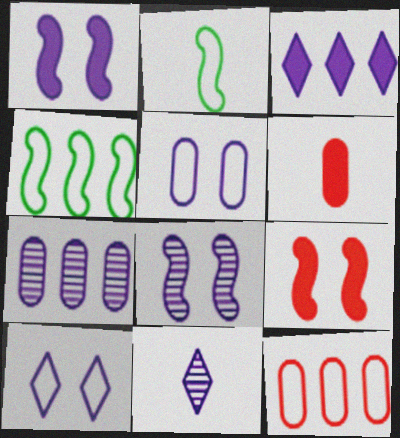[[2, 6, 11], 
[2, 10, 12], 
[3, 10, 11], 
[7, 8, 11]]